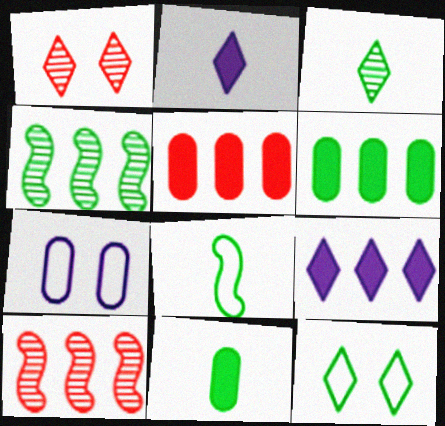[[3, 8, 11], 
[4, 11, 12]]